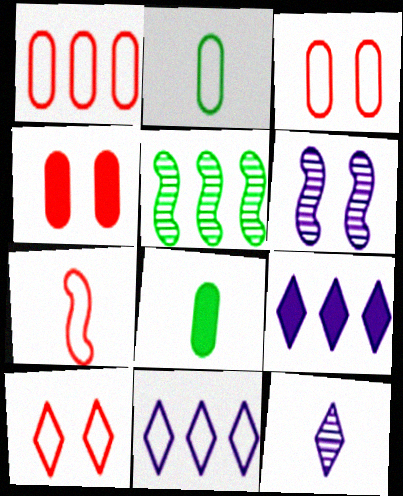[[1, 5, 9], 
[1, 7, 10], 
[7, 8, 12]]